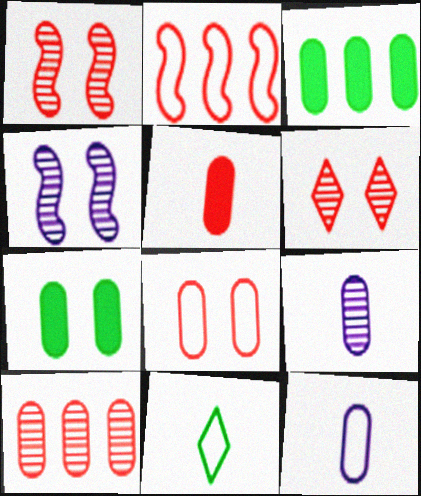[[2, 5, 6], 
[3, 8, 9], 
[5, 8, 10], 
[7, 10, 12]]